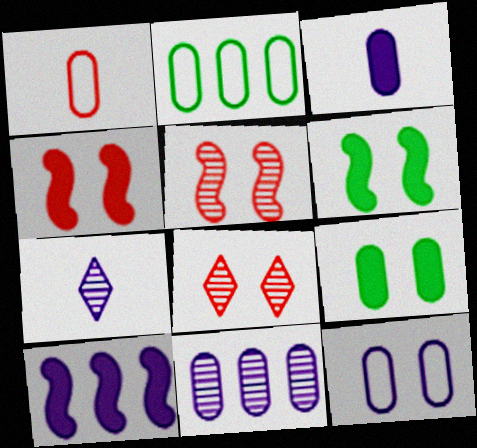[[1, 2, 12], 
[1, 9, 11], 
[2, 4, 7], 
[3, 11, 12], 
[6, 8, 12], 
[7, 10, 12]]